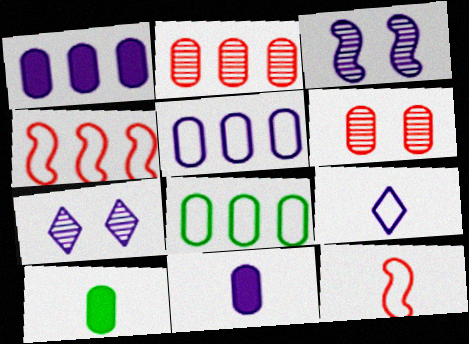[[1, 2, 8], 
[1, 3, 9], 
[4, 7, 10], 
[5, 6, 10], 
[6, 8, 11]]